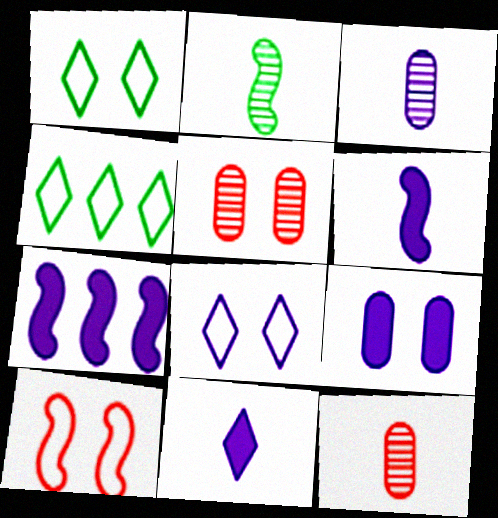[[1, 7, 12], 
[2, 7, 10], 
[3, 7, 8], 
[4, 5, 6], 
[7, 9, 11]]